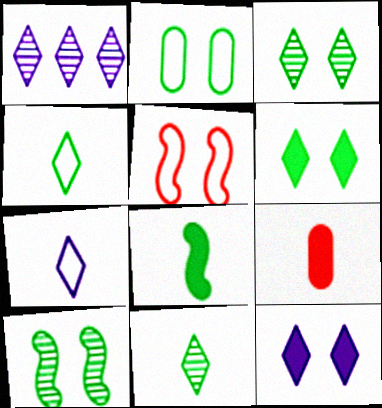[[1, 7, 12], 
[2, 6, 10]]